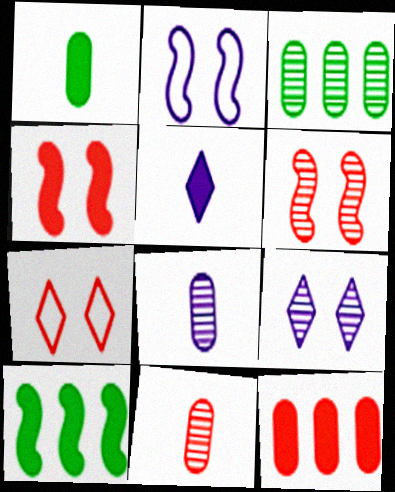[[7, 8, 10]]